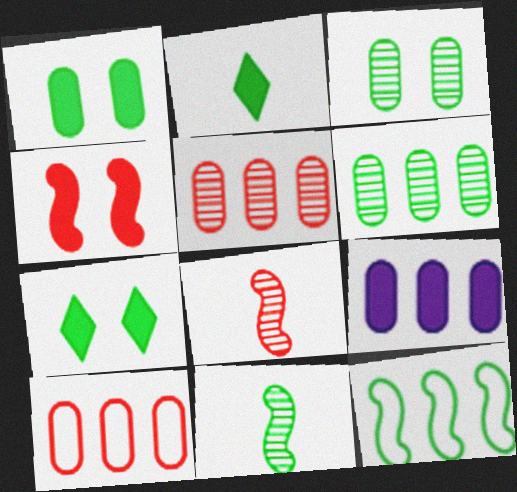[[2, 3, 12], 
[2, 4, 9], 
[6, 9, 10]]